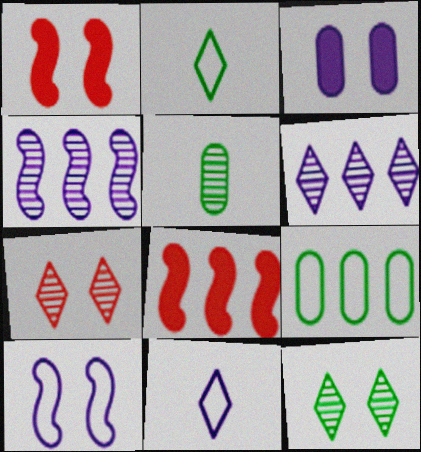[[3, 4, 11], 
[4, 5, 7], 
[6, 8, 9]]